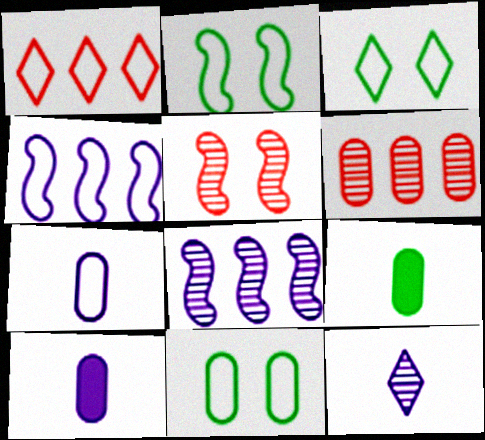[[1, 2, 7], 
[2, 3, 11], 
[6, 10, 11]]